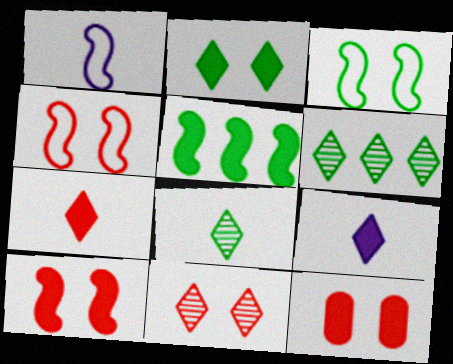[[1, 6, 12], 
[4, 11, 12], 
[5, 9, 12]]